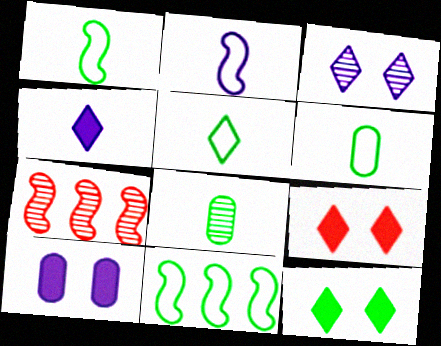[[1, 5, 6], 
[3, 7, 8], 
[5, 7, 10], 
[8, 11, 12]]